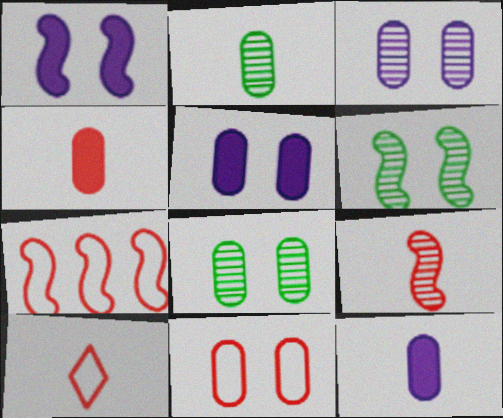[[4, 9, 10], 
[5, 8, 11], 
[7, 10, 11]]